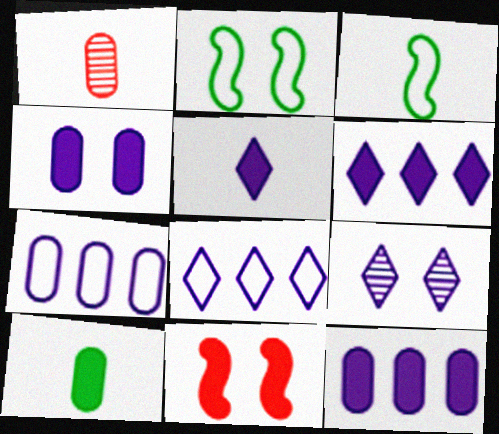[[1, 2, 6], 
[1, 3, 5], 
[5, 8, 9], 
[6, 10, 11]]